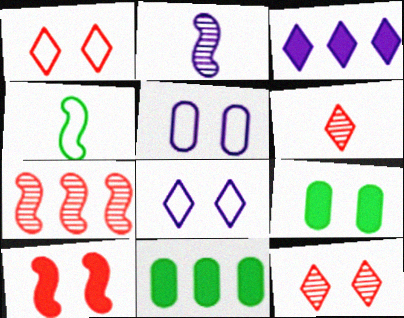[[1, 2, 11], 
[2, 3, 5]]